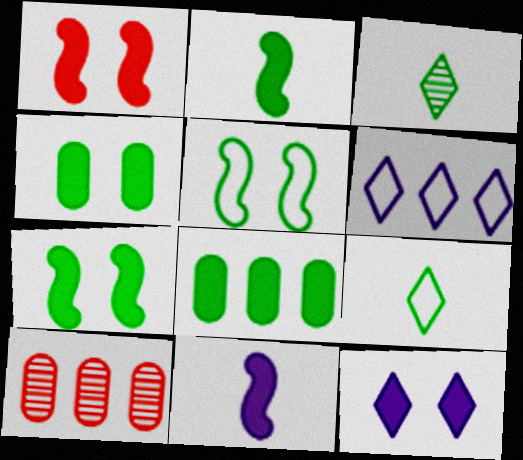[[1, 4, 12], 
[3, 5, 8]]